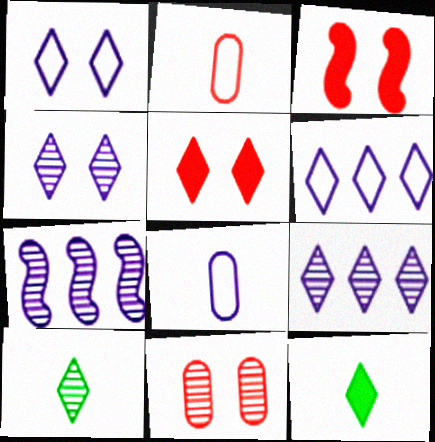[[5, 6, 10], 
[7, 10, 11]]